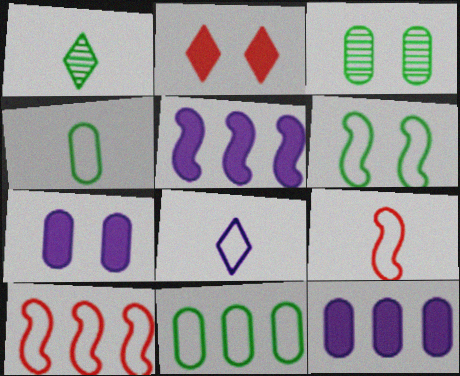[[1, 7, 10], 
[4, 8, 9]]